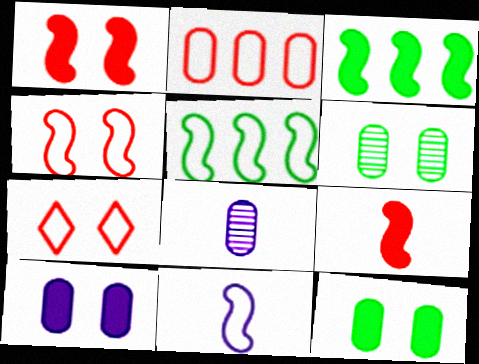[[2, 8, 12], 
[3, 7, 8], 
[4, 5, 11]]